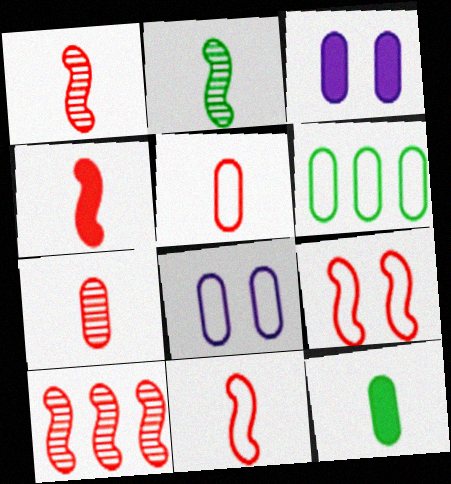[[1, 4, 11], 
[3, 6, 7], 
[4, 9, 10], 
[5, 6, 8]]